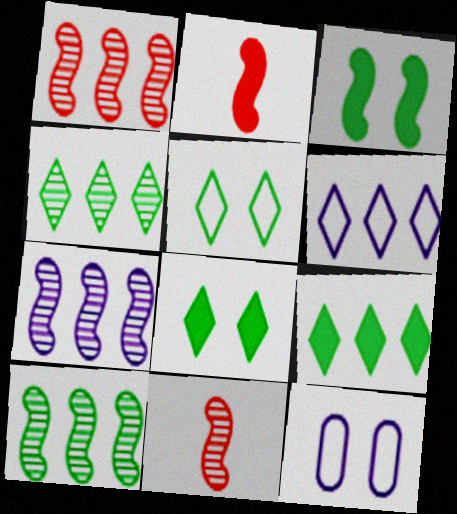[[1, 7, 10], 
[2, 4, 12], 
[9, 11, 12]]